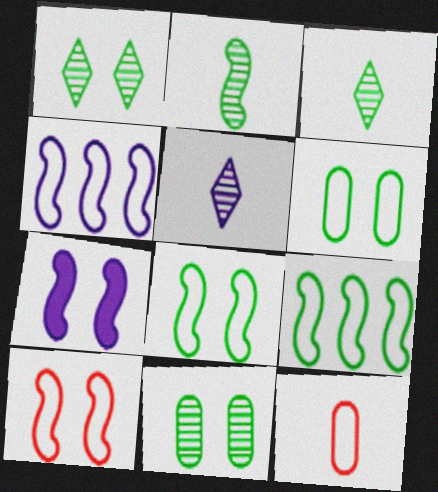[]